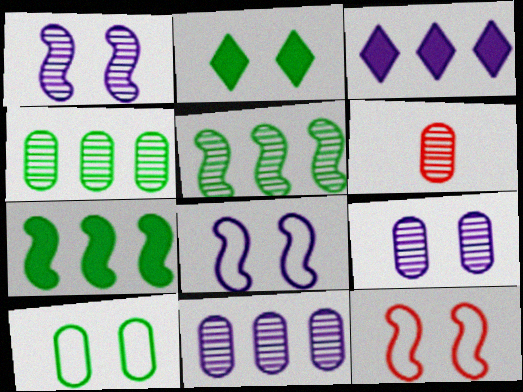[[2, 9, 12], 
[4, 6, 9]]